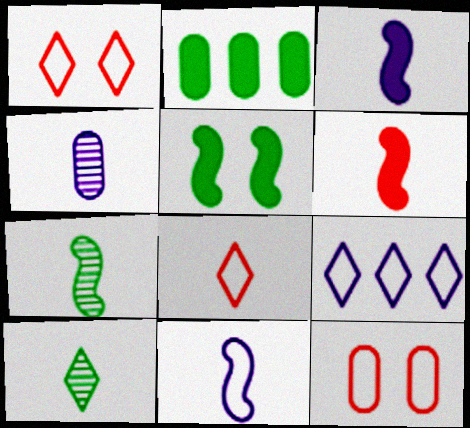[[2, 4, 12], 
[6, 7, 11]]